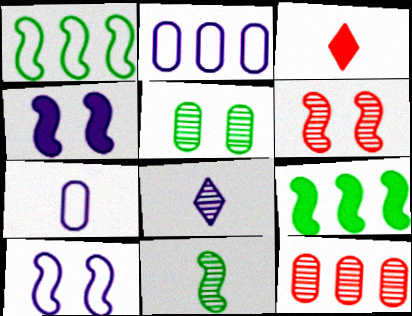[[2, 4, 8], 
[3, 7, 11]]